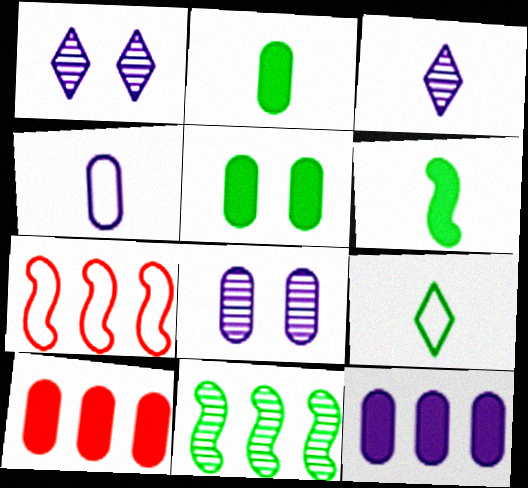[[1, 2, 7], 
[3, 5, 7], 
[4, 8, 12], 
[5, 9, 11]]